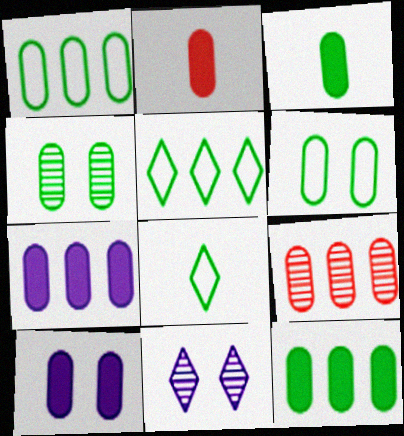[[1, 3, 4], 
[1, 7, 9], 
[2, 10, 12]]